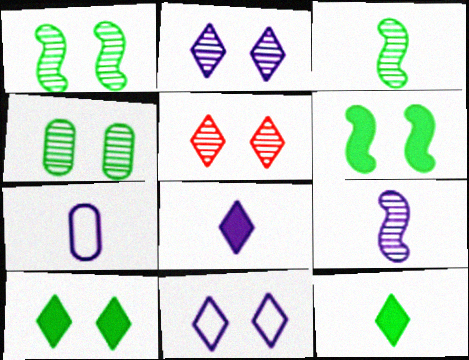[[5, 10, 11], 
[7, 8, 9]]